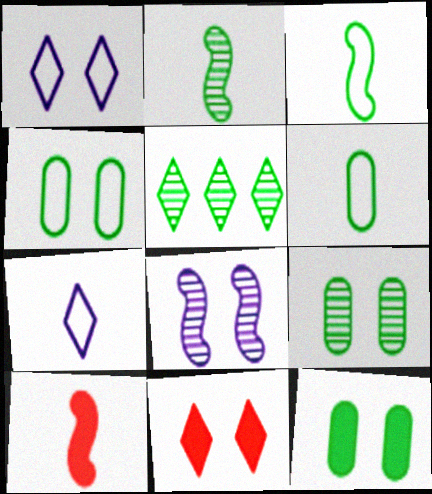[[2, 5, 9], 
[3, 5, 12], 
[4, 8, 11], 
[4, 9, 12], 
[5, 7, 11]]